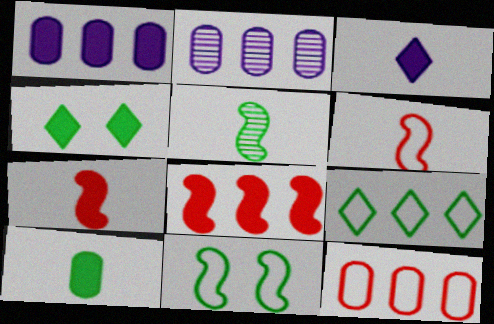[[1, 4, 7], 
[2, 4, 6], 
[2, 8, 9], 
[3, 7, 10]]